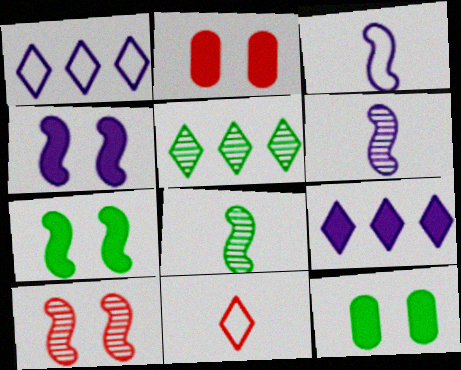[[1, 2, 8], 
[2, 3, 5]]